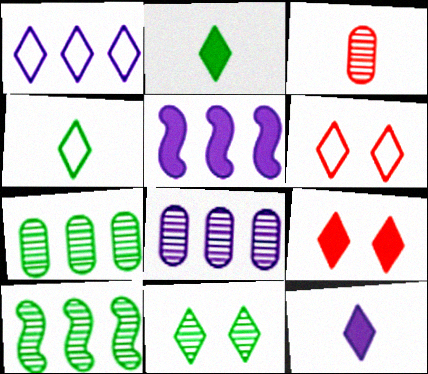[[1, 4, 6], 
[1, 5, 8]]